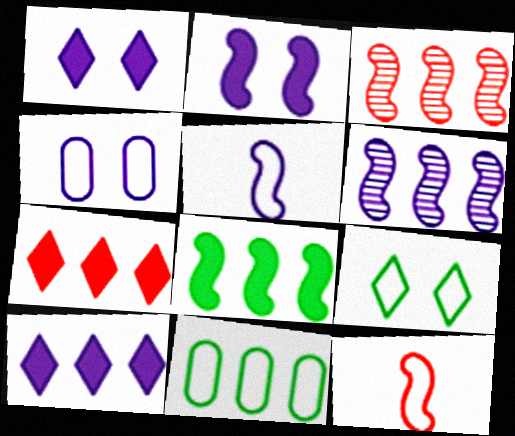[[2, 5, 6], 
[3, 10, 11], 
[6, 7, 11]]